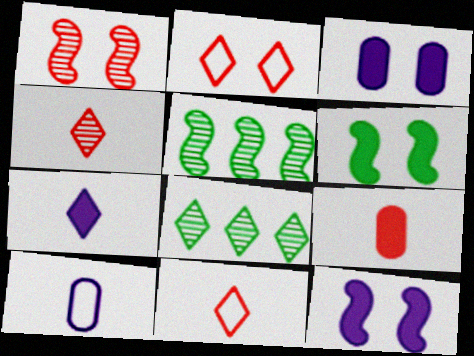[[2, 7, 8], 
[3, 5, 11]]